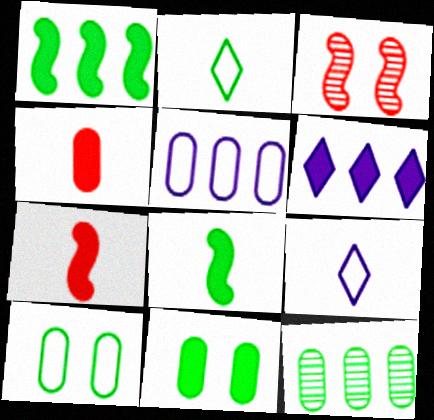[[6, 7, 11]]